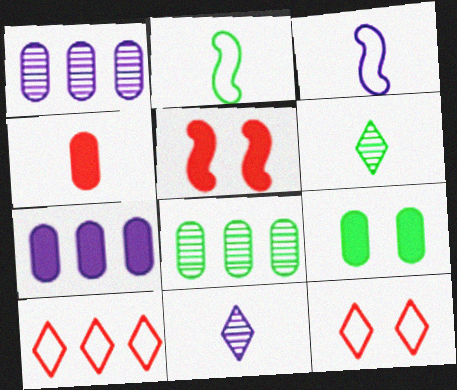[[2, 4, 11], 
[3, 4, 6], 
[4, 7, 9]]